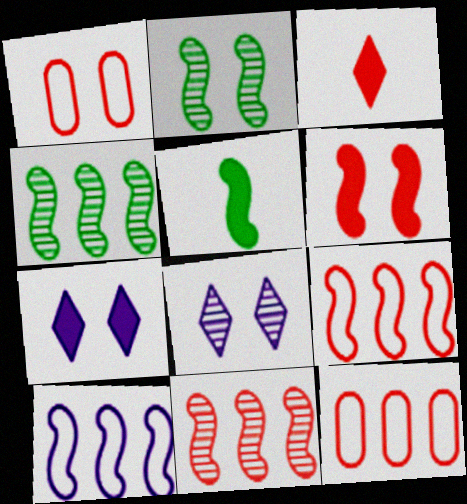[[1, 2, 7], 
[1, 3, 11], 
[5, 8, 12]]